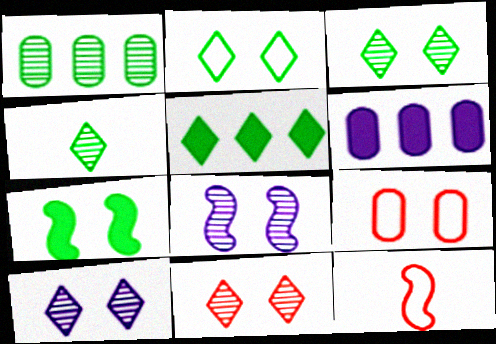[[2, 4, 5], 
[3, 6, 12], 
[3, 10, 11], 
[7, 9, 10]]